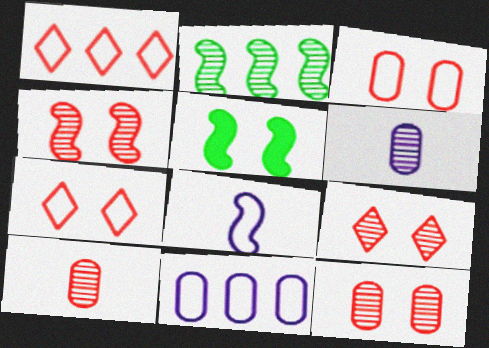[[1, 5, 6], 
[2, 6, 9], 
[4, 9, 12]]